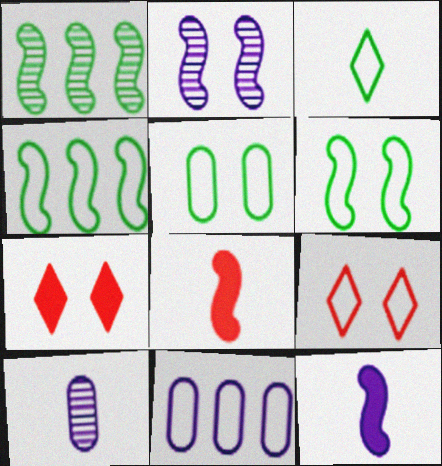[[2, 4, 8], 
[2, 5, 7], 
[3, 4, 5], 
[3, 8, 10], 
[4, 7, 10]]